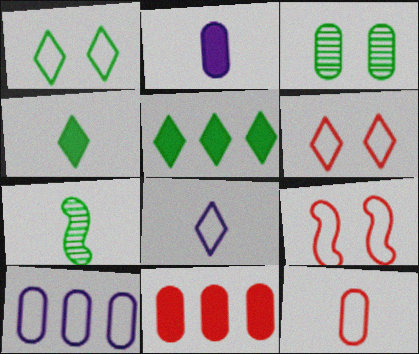[]